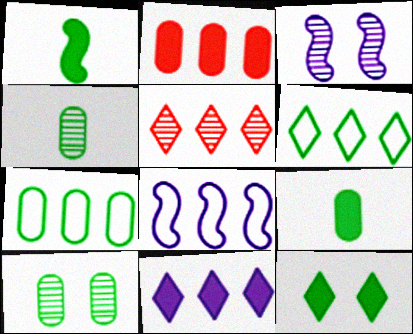[[1, 6, 10], 
[3, 4, 5], 
[5, 6, 11], 
[7, 9, 10]]